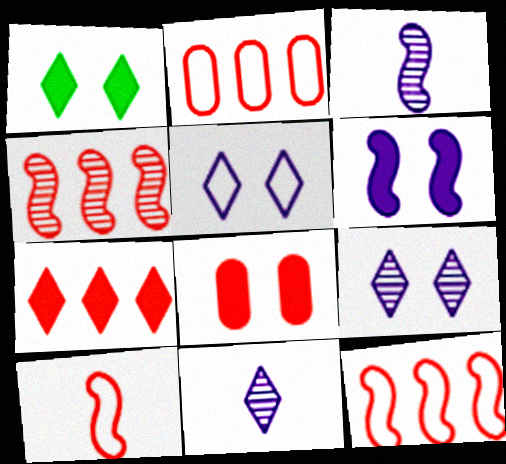[[1, 2, 3], 
[1, 6, 8], 
[2, 4, 7]]